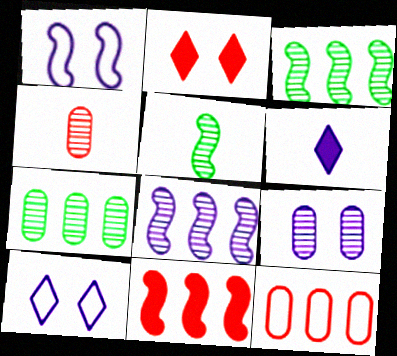[[1, 5, 11], 
[4, 7, 9]]